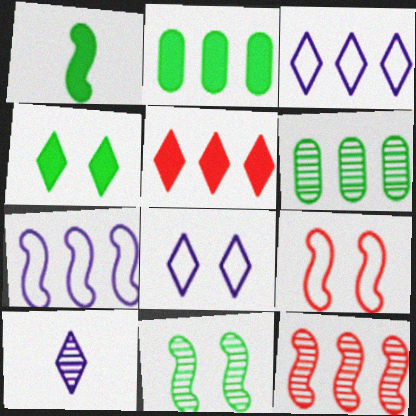[[1, 2, 4], 
[2, 3, 12], 
[2, 9, 10], 
[5, 6, 7]]